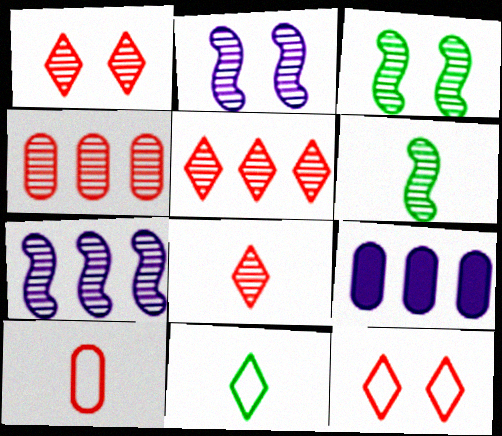[[1, 5, 8], 
[6, 9, 12]]